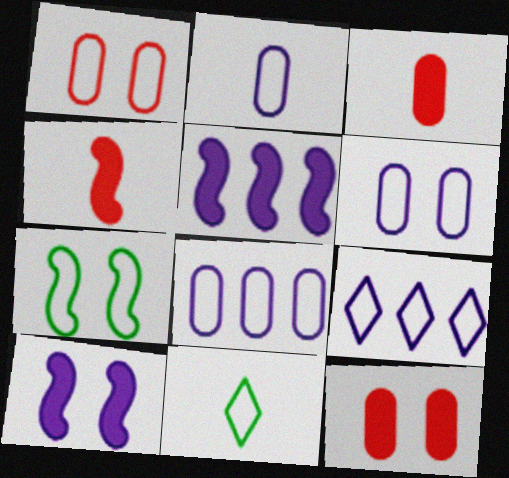[[2, 6, 8]]